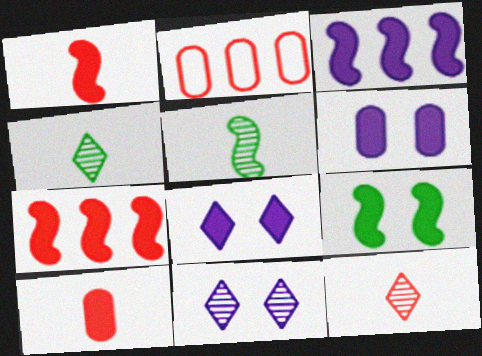[[1, 3, 9], 
[2, 5, 8]]